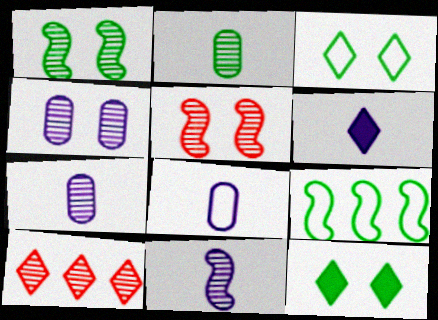[[1, 7, 10], 
[2, 9, 12], 
[3, 6, 10], 
[6, 8, 11]]